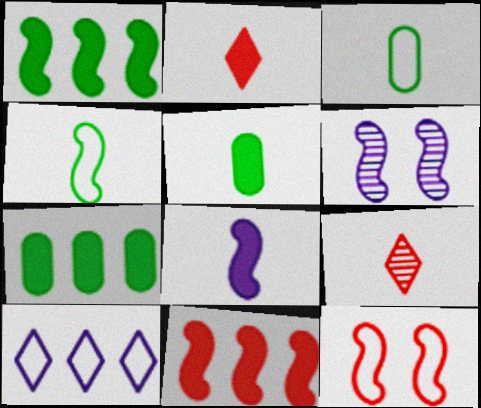[[2, 5, 8], 
[3, 8, 9], 
[3, 10, 12], 
[4, 6, 11]]